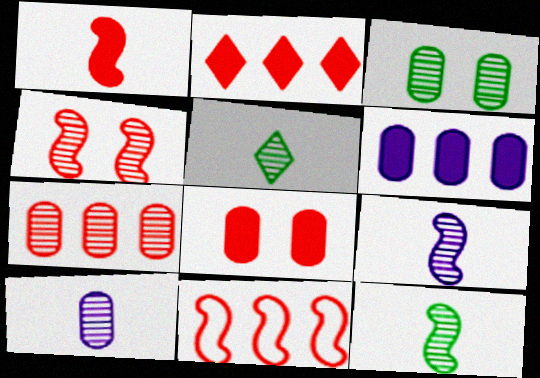[[1, 2, 8], 
[1, 4, 11], 
[2, 7, 11], 
[3, 7, 10]]